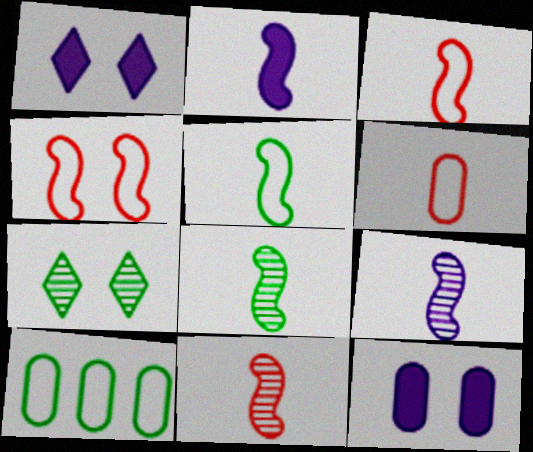[[1, 10, 11], 
[2, 3, 8], 
[2, 5, 11], 
[4, 7, 12], 
[8, 9, 11]]